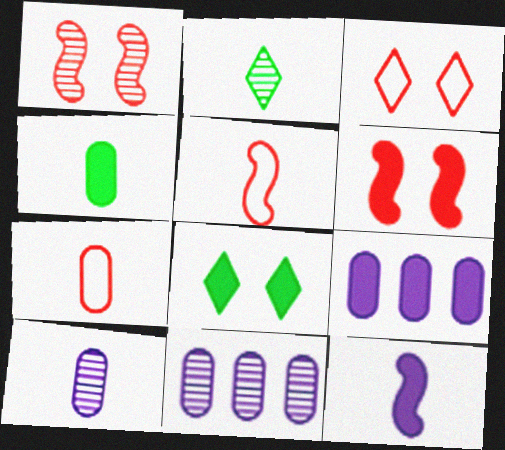[[1, 2, 11], 
[2, 7, 12], 
[4, 7, 10], 
[5, 8, 11]]